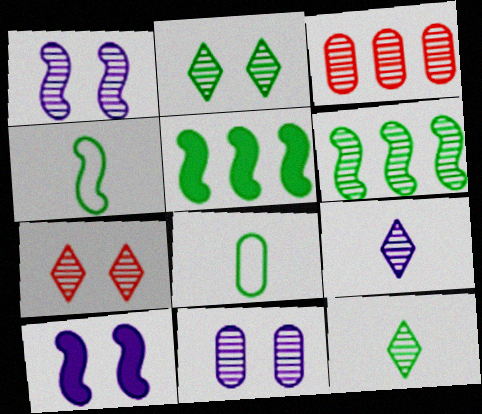[[1, 3, 12], 
[2, 5, 8]]